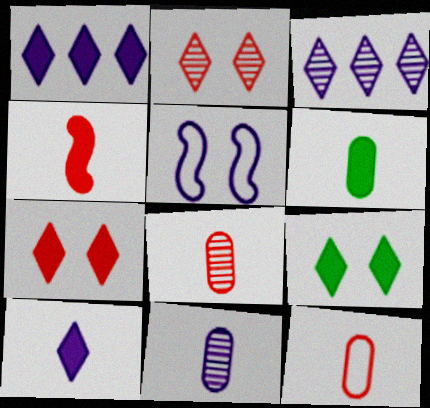[[1, 5, 11], 
[4, 6, 10], 
[6, 11, 12]]